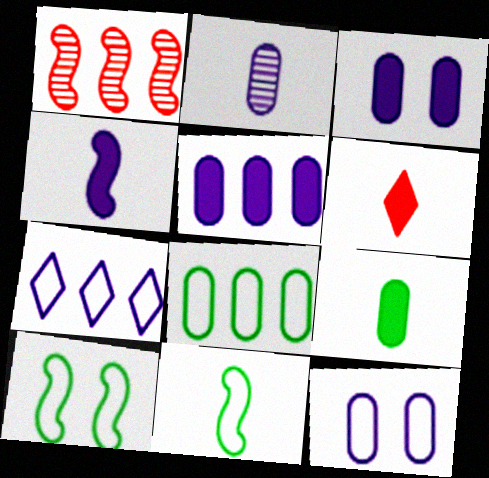[[1, 4, 10], 
[2, 5, 12], 
[2, 6, 11], 
[4, 6, 9]]